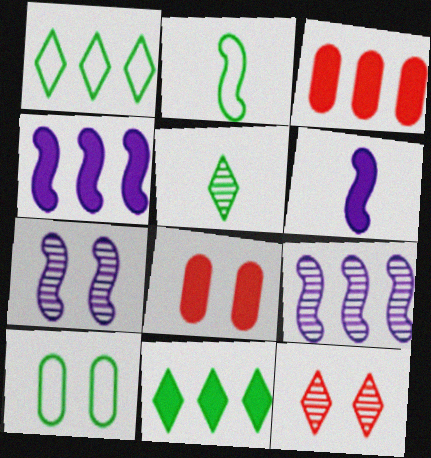[[1, 2, 10], 
[1, 3, 9], 
[3, 4, 11], 
[6, 8, 11]]